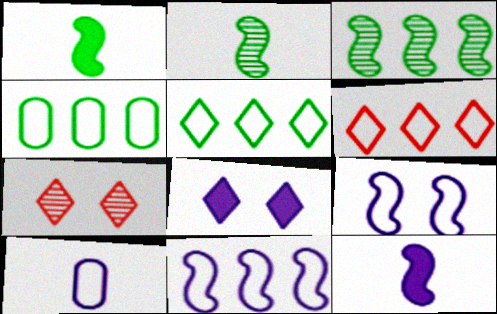[[4, 6, 11], 
[4, 7, 12]]